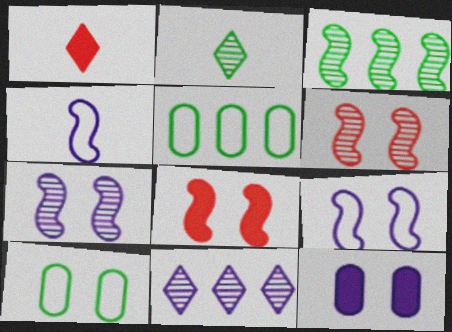[[1, 5, 7], 
[3, 4, 8], 
[4, 11, 12]]